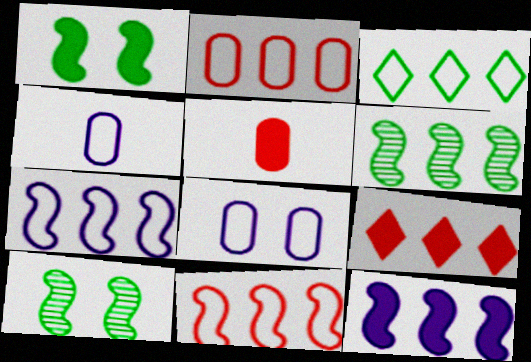[[2, 3, 7], 
[4, 9, 10], 
[6, 11, 12]]